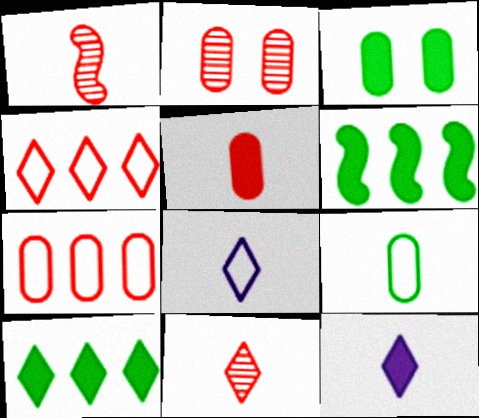[[1, 9, 12], 
[2, 5, 7], 
[2, 6, 8]]